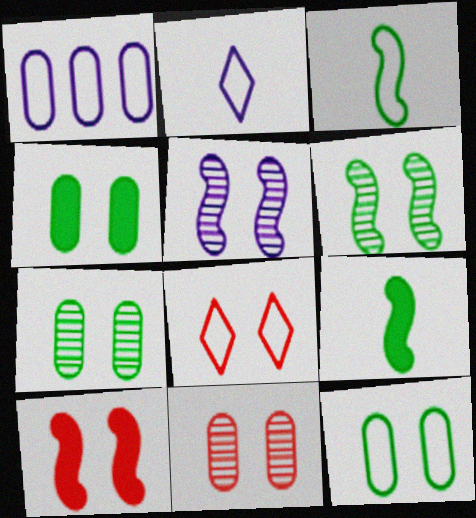[[1, 3, 8], 
[4, 5, 8], 
[4, 7, 12], 
[8, 10, 11]]